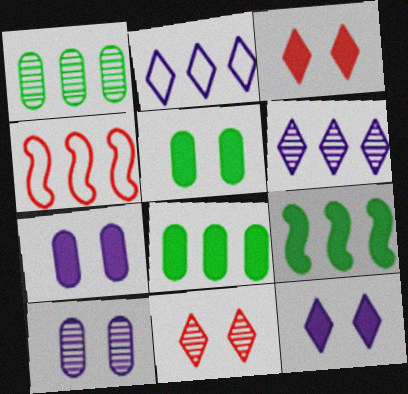[[4, 6, 8]]